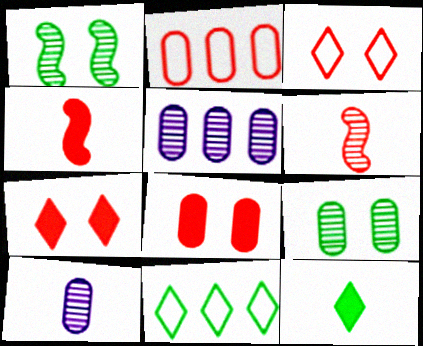[[2, 6, 7]]